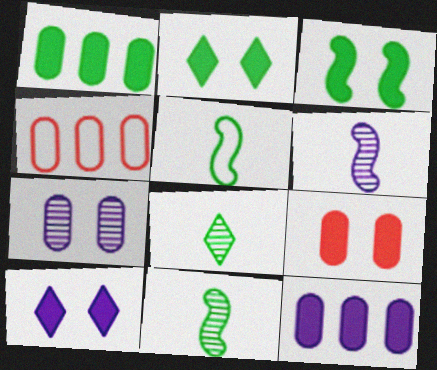[[2, 4, 6], 
[3, 9, 10], 
[4, 10, 11]]